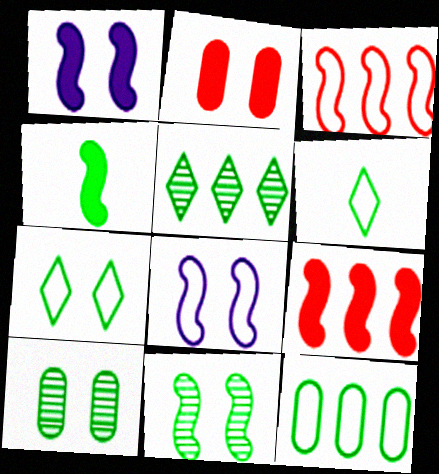[[1, 4, 9]]